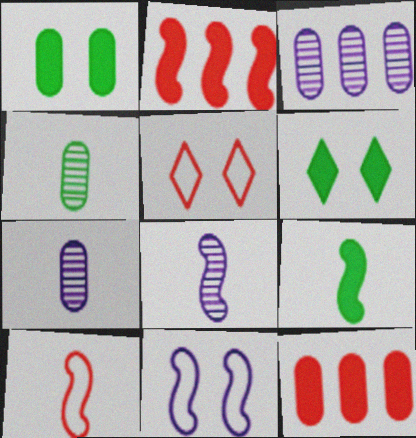[[3, 5, 9], 
[3, 6, 10], 
[8, 9, 10]]